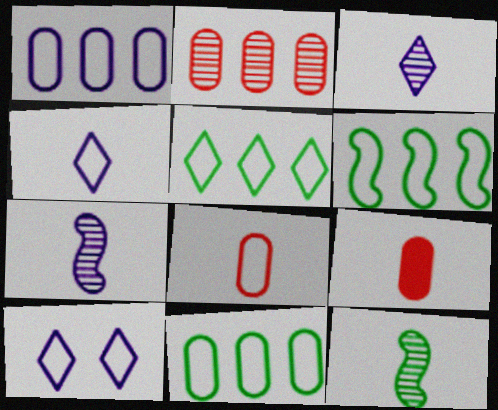[[4, 9, 12], 
[5, 6, 11], 
[6, 8, 10]]